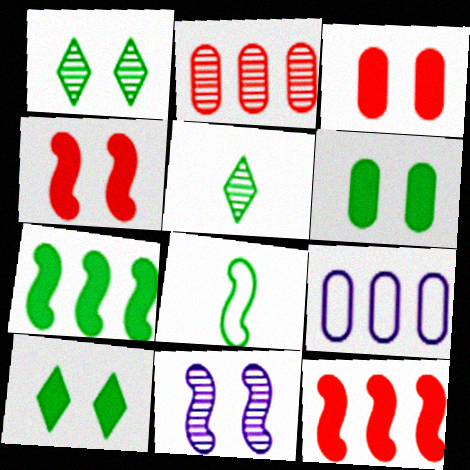[[2, 5, 11], 
[4, 5, 9], 
[8, 11, 12]]